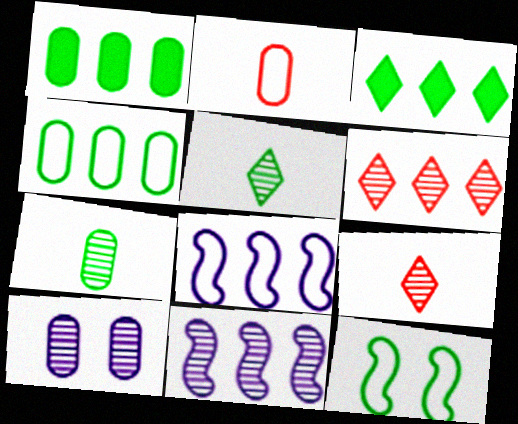[[1, 2, 10], 
[1, 5, 12], 
[1, 6, 8], 
[3, 7, 12]]